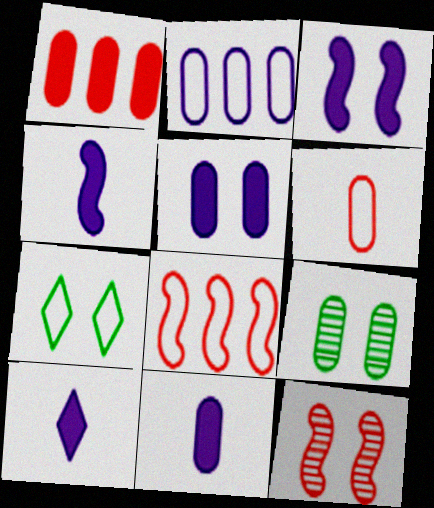[[4, 10, 11], 
[5, 7, 12], 
[8, 9, 10]]